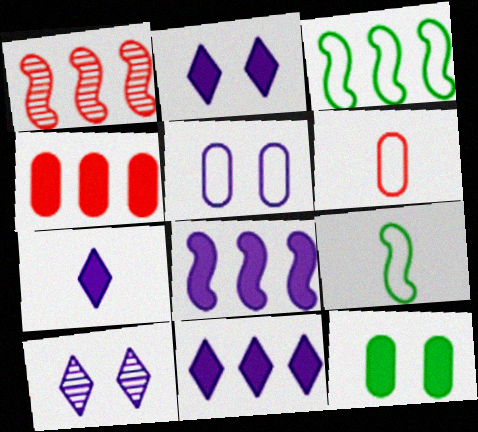[[1, 3, 8], 
[2, 7, 11], 
[4, 9, 10]]